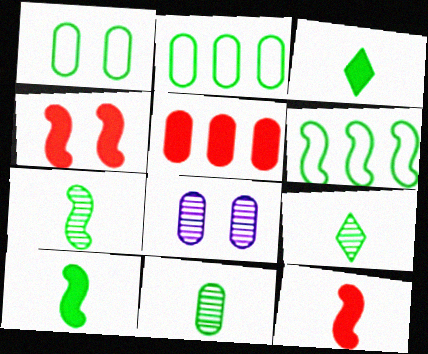[[7, 9, 11]]